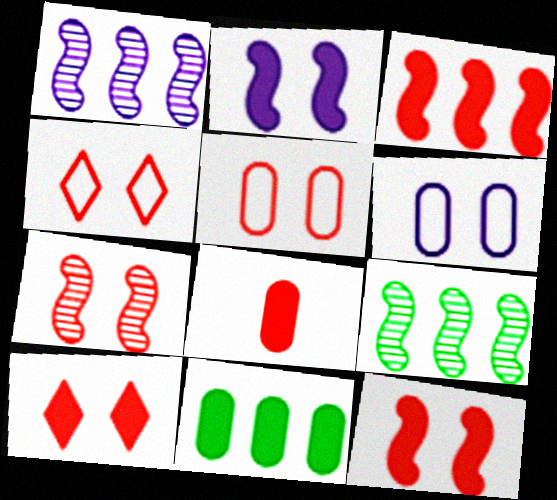[[3, 8, 10], 
[5, 7, 10]]